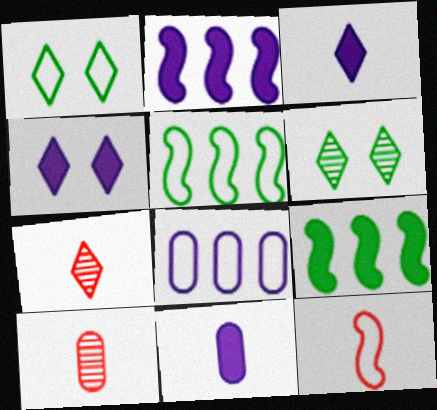[[1, 2, 10], 
[1, 8, 12], 
[2, 4, 11], 
[4, 5, 10]]